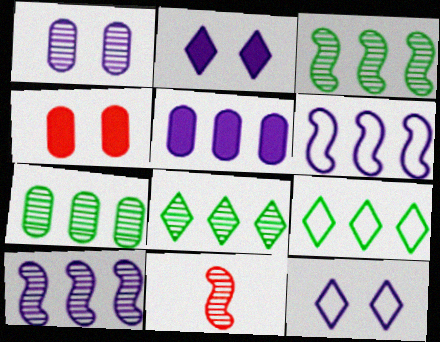[[1, 8, 11], 
[3, 7, 8]]